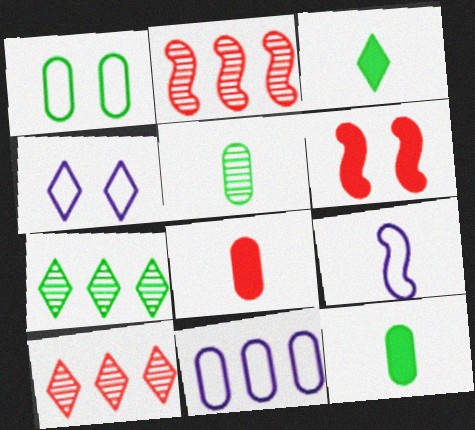[[2, 4, 12], 
[3, 4, 10], 
[4, 9, 11]]